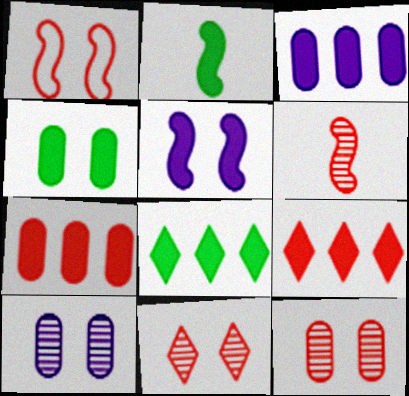[[2, 4, 8]]